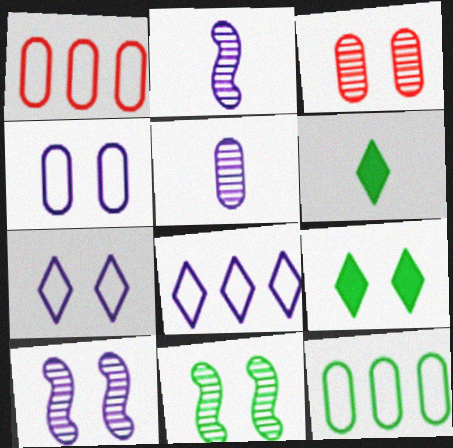[[1, 2, 9], 
[1, 6, 10], 
[6, 11, 12]]